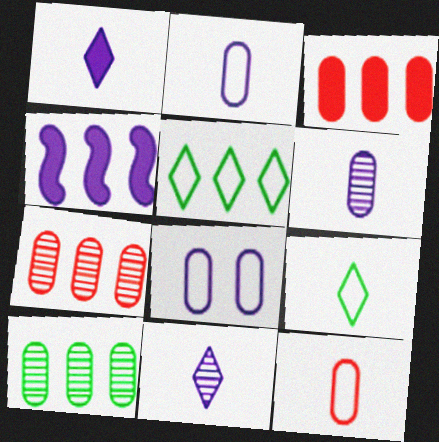[[4, 5, 7], 
[4, 8, 11]]